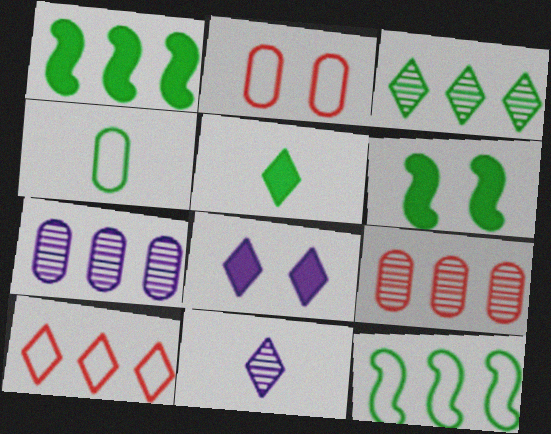[[1, 2, 11], 
[1, 7, 10], 
[3, 4, 6]]